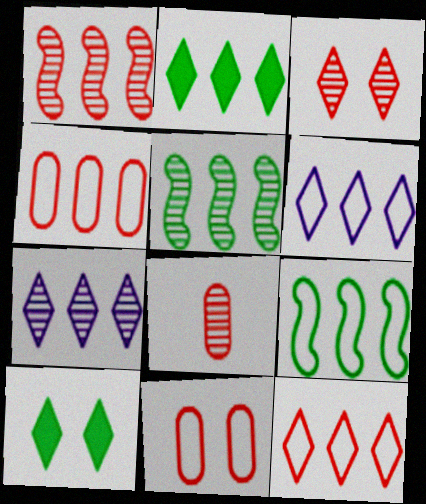[[1, 3, 8], 
[2, 7, 12], 
[4, 6, 9]]